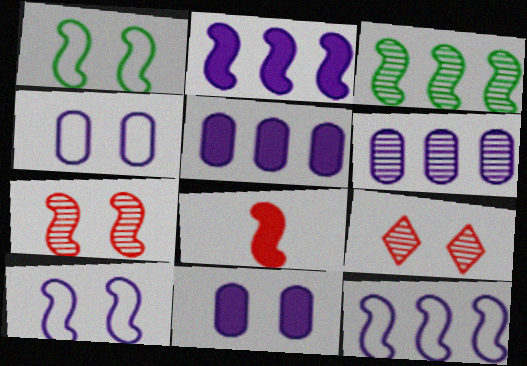[[1, 9, 11], 
[3, 8, 10]]